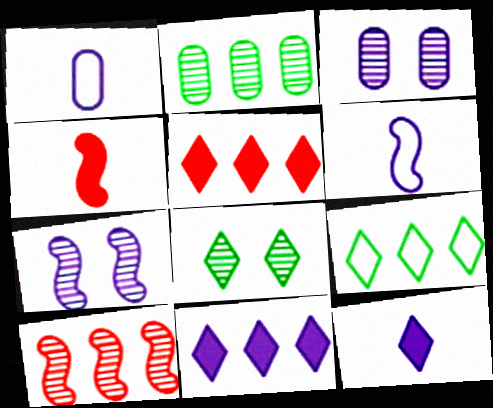[[1, 7, 11], 
[3, 4, 9], 
[3, 6, 11]]